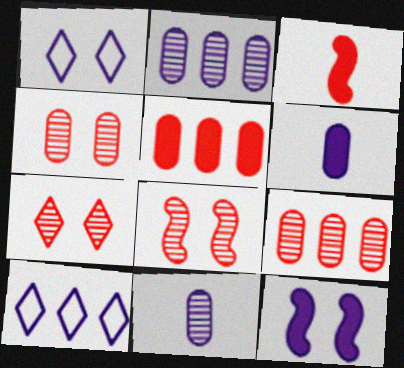[[4, 7, 8], 
[10, 11, 12]]